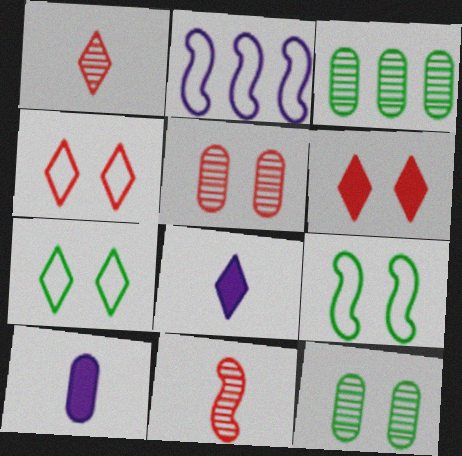[]